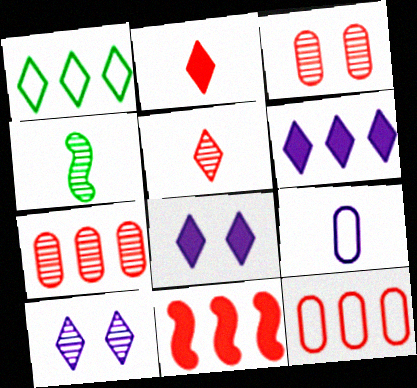[[1, 2, 10], 
[1, 5, 8], 
[2, 4, 9], 
[4, 7, 10], 
[4, 8, 12]]